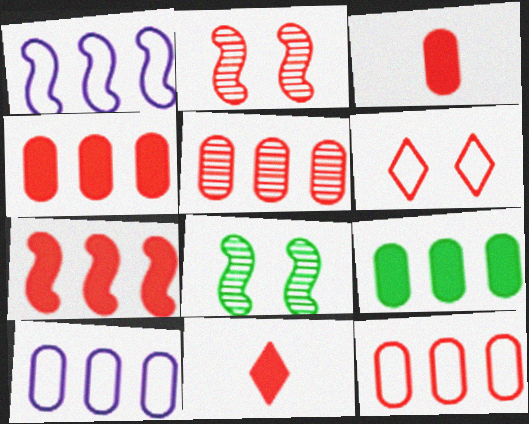[[2, 11, 12], 
[4, 5, 12], 
[5, 9, 10], 
[8, 10, 11]]